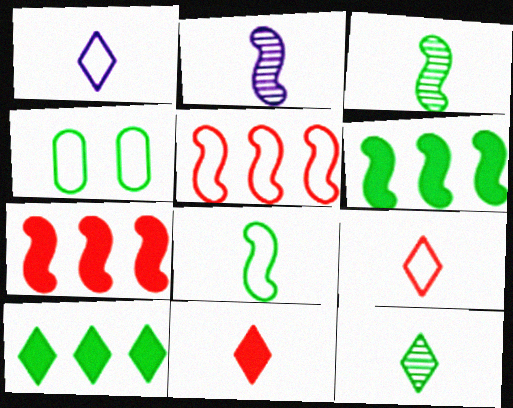[[1, 4, 5], 
[1, 11, 12], 
[3, 4, 10], 
[4, 6, 12]]